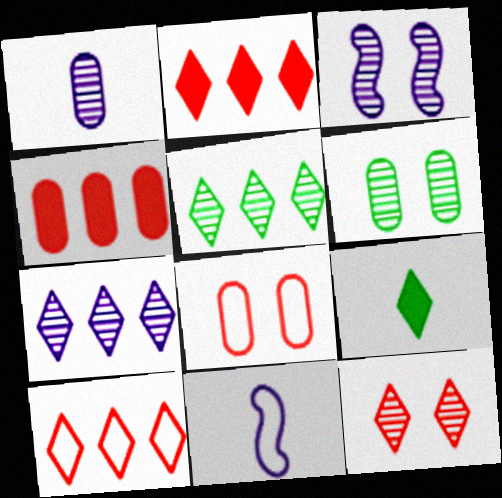[[1, 3, 7], 
[2, 6, 11], 
[3, 6, 12]]